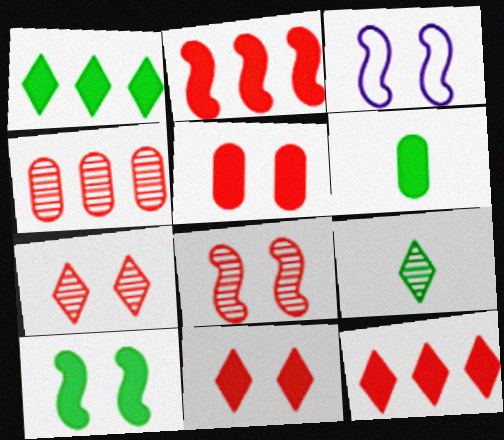[[1, 6, 10], 
[3, 8, 10]]